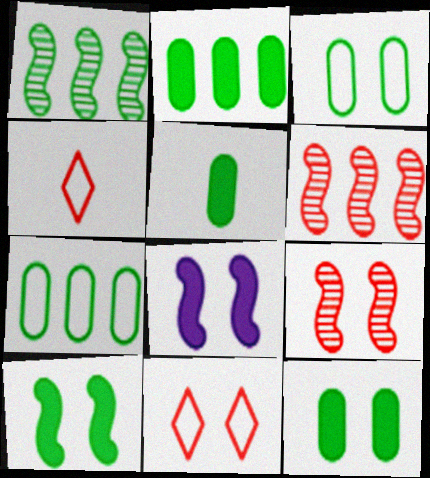[[2, 5, 12]]